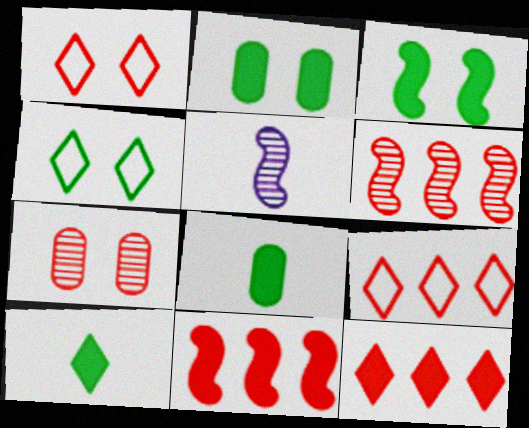[[2, 5, 9]]